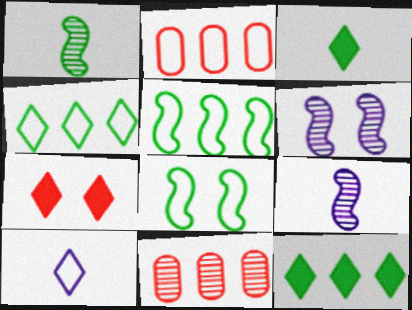[[2, 3, 6], 
[2, 8, 10]]